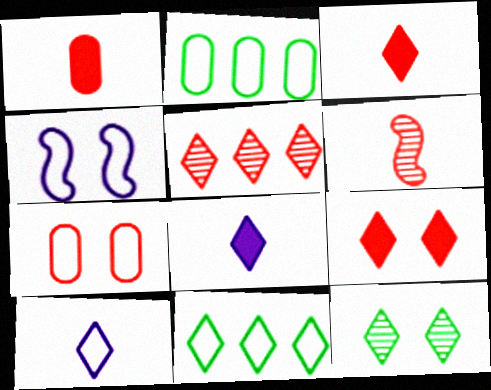[]